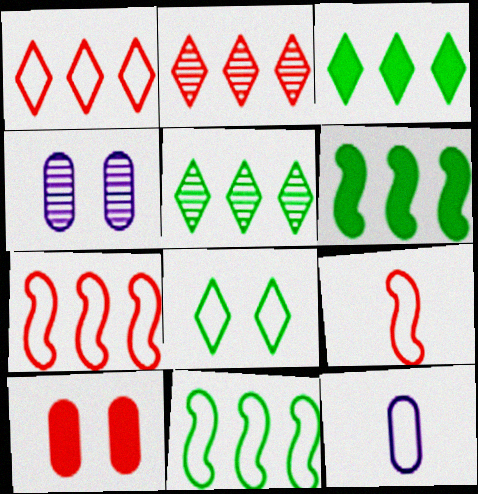[[2, 9, 10], 
[3, 4, 9], 
[7, 8, 12]]